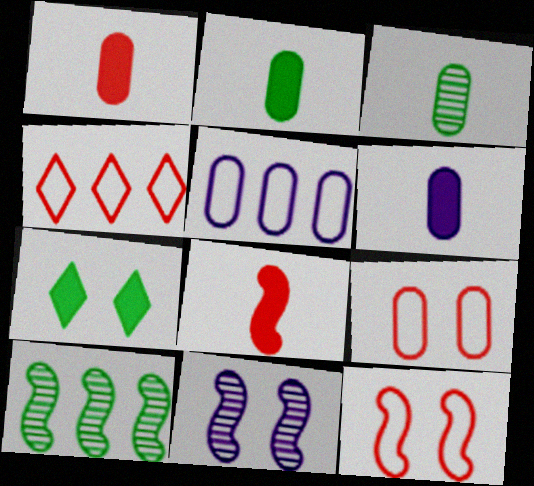[[1, 2, 6], 
[2, 4, 11], 
[7, 9, 11]]